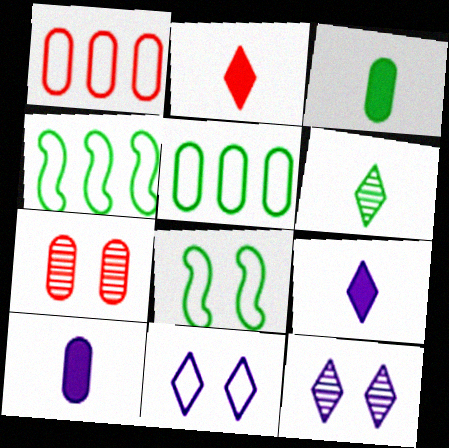[[4, 7, 9], 
[5, 7, 10]]